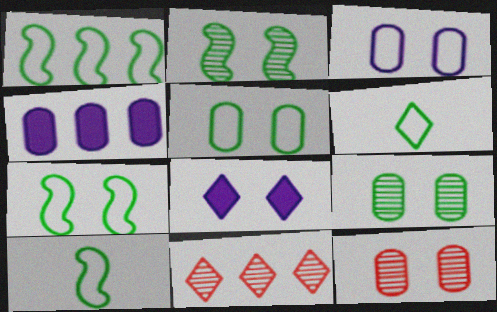[[1, 4, 11], 
[1, 5, 6], 
[1, 7, 10], 
[6, 8, 11], 
[7, 8, 12]]